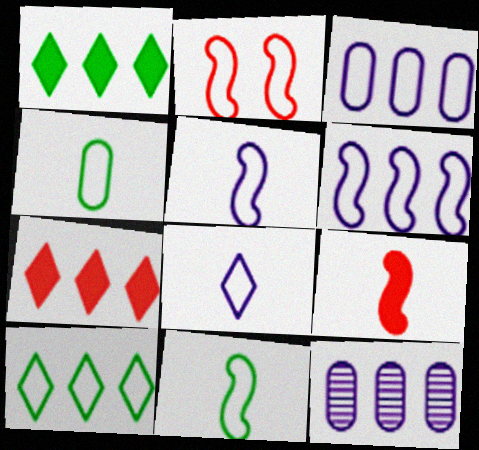[[2, 6, 11]]